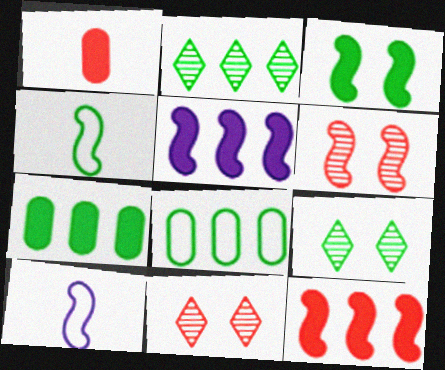[[4, 5, 6], 
[4, 7, 9], 
[7, 10, 11]]